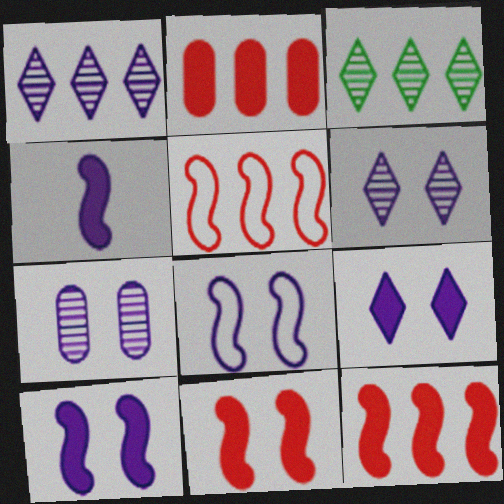[[7, 8, 9]]